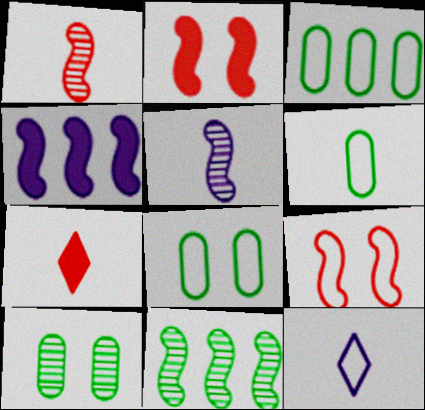[[3, 6, 8], 
[3, 9, 12], 
[5, 6, 7]]